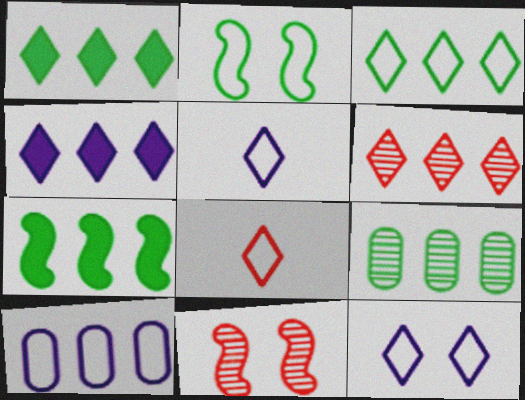[[2, 8, 10], 
[3, 4, 6], 
[3, 7, 9], 
[3, 8, 12], 
[6, 7, 10]]